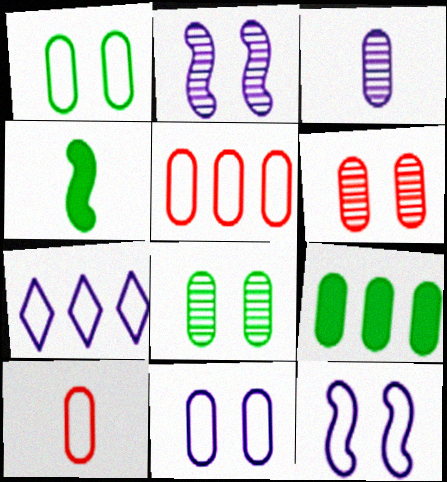[[4, 6, 7]]